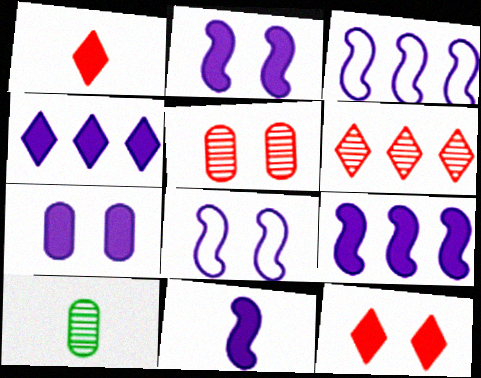[[2, 9, 11], 
[3, 10, 12], 
[4, 7, 11]]